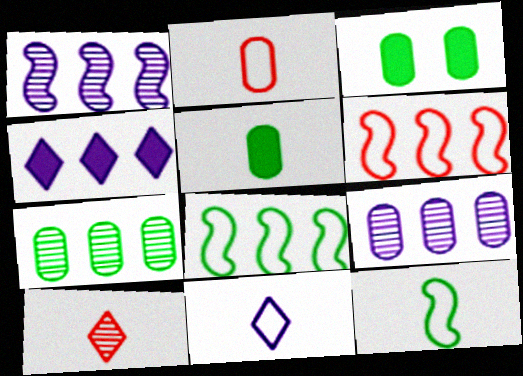[[2, 3, 9], 
[2, 11, 12], 
[4, 6, 7]]